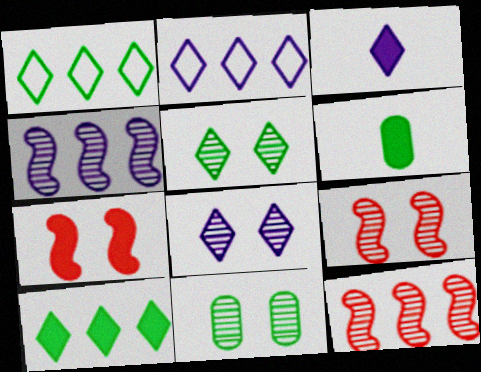[[2, 3, 8], 
[2, 6, 9], 
[8, 9, 11]]